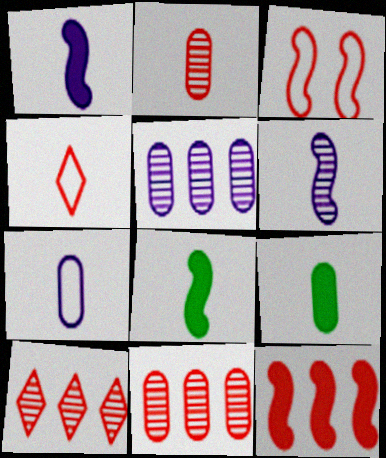[[2, 7, 9], 
[4, 6, 9]]